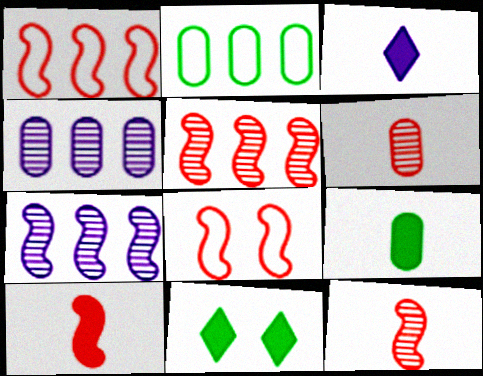[[3, 9, 10], 
[5, 8, 10]]